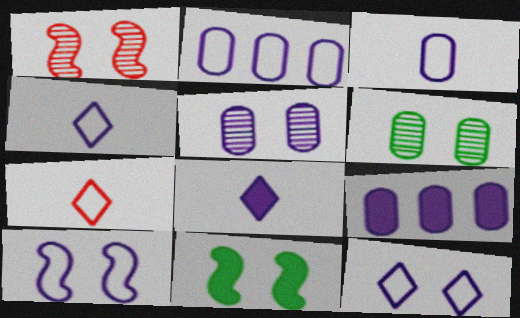[[1, 10, 11], 
[2, 4, 10], 
[3, 5, 9]]